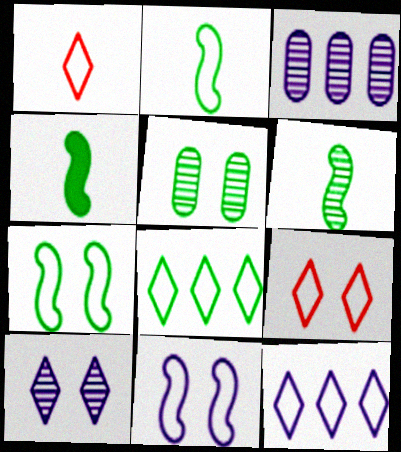[[2, 4, 6], 
[3, 4, 9], 
[4, 5, 8]]